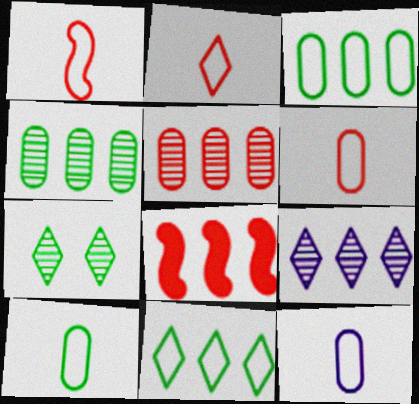[[1, 2, 6], 
[3, 8, 9], 
[6, 10, 12], 
[7, 8, 12]]